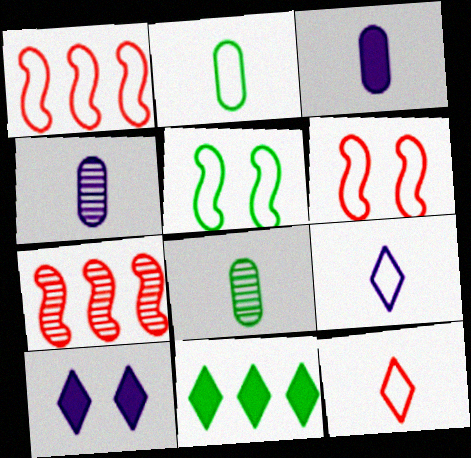[[1, 8, 10], 
[2, 7, 10], 
[4, 6, 11], 
[5, 8, 11]]